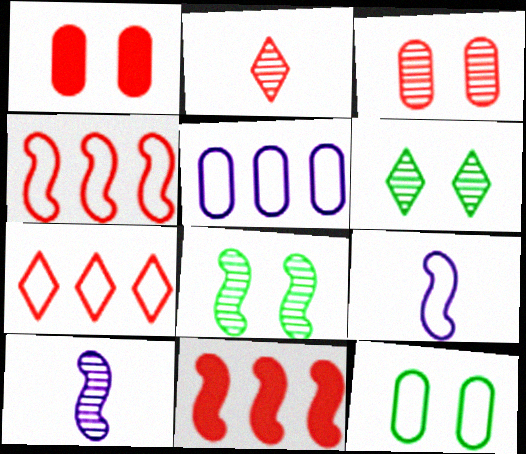[[1, 2, 4], 
[7, 9, 12], 
[8, 9, 11]]